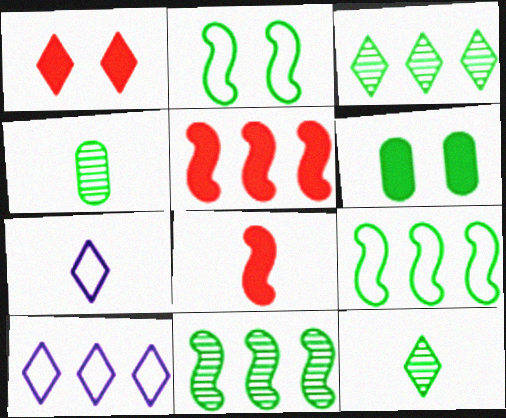[[1, 3, 7], 
[1, 10, 12], 
[4, 7, 8], 
[6, 9, 12]]